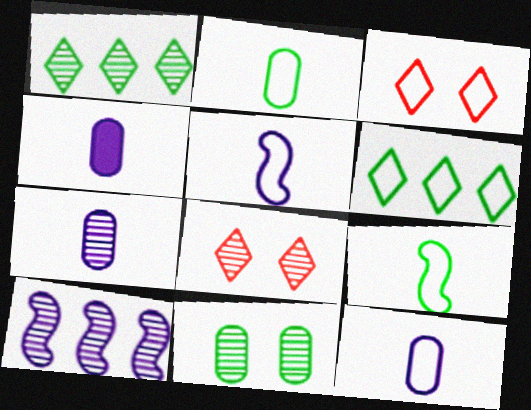[[4, 7, 12]]